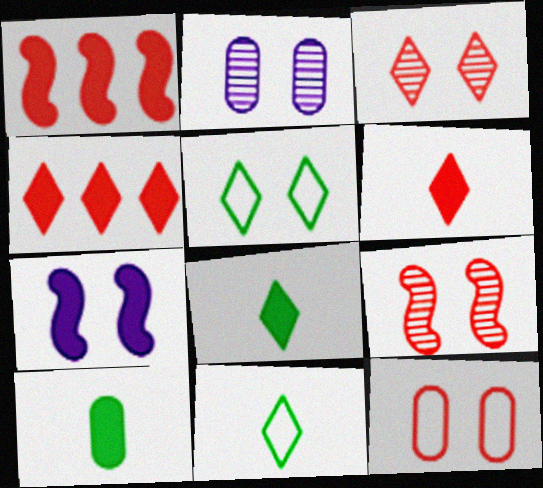[[1, 2, 11], 
[4, 7, 10]]